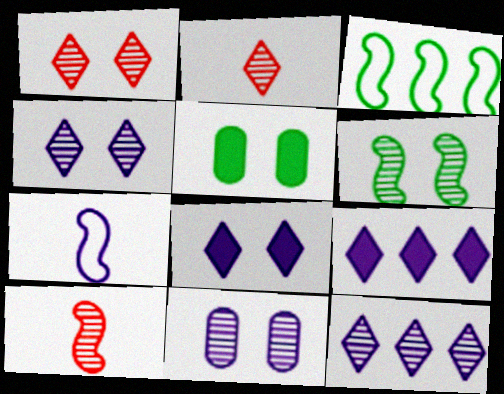[[1, 6, 11], 
[7, 9, 11]]